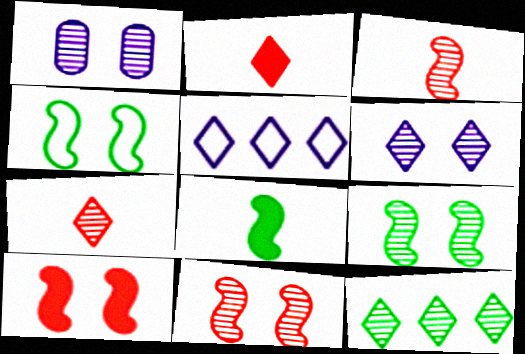[[1, 3, 12], 
[6, 7, 12]]